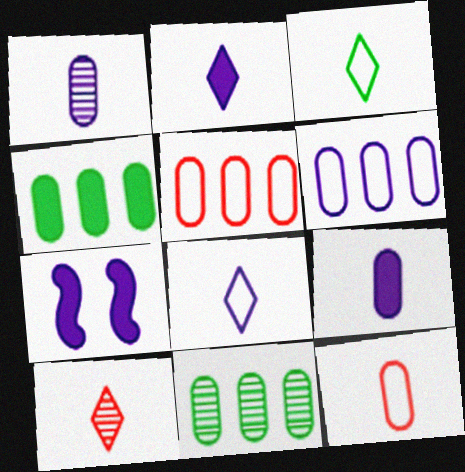[[2, 3, 10]]